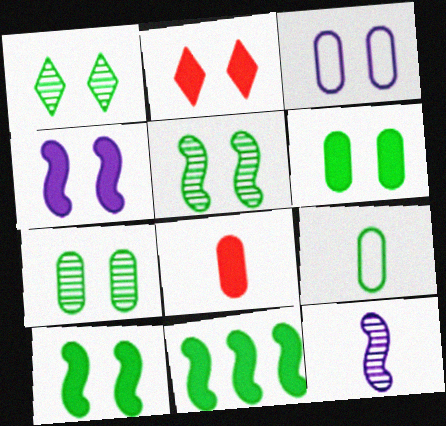[[1, 5, 7], 
[1, 9, 11], 
[2, 3, 5], 
[2, 4, 6]]